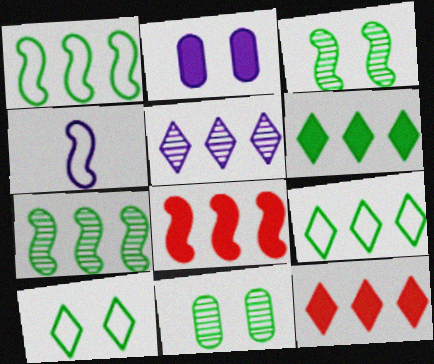[[2, 4, 5], 
[3, 4, 8], 
[4, 11, 12], 
[5, 9, 12]]